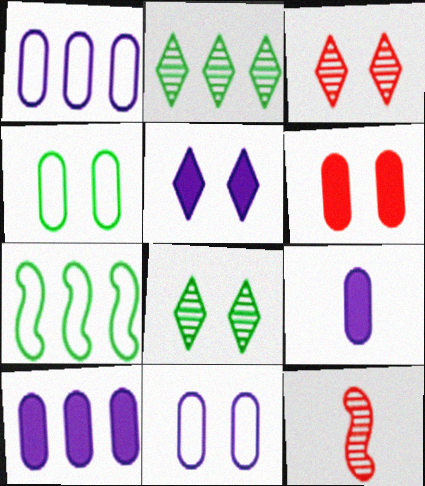[[3, 7, 9]]